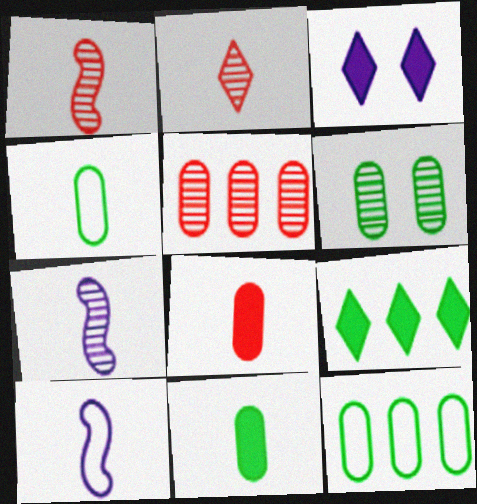[[1, 3, 12], 
[2, 10, 11], 
[6, 11, 12]]